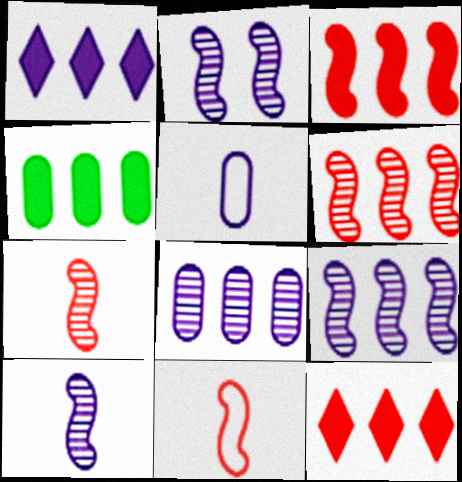[[1, 2, 5], 
[1, 3, 4], 
[2, 9, 10]]